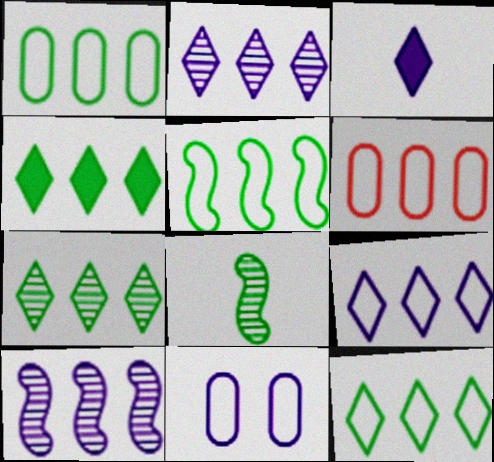[[1, 5, 12], 
[3, 10, 11], 
[4, 6, 10], 
[4, 7, 12], 
[5, 6, 9]]